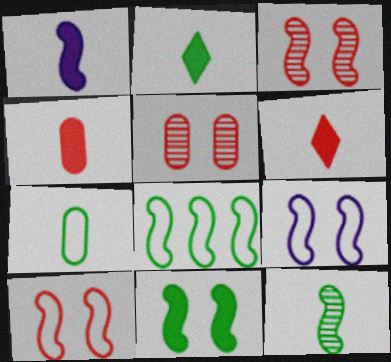[[1, 2, 4], 
[1, 3, 8], 
[2, 7, 12], 
[3, 9, 11], 
[8, 11, 12]]